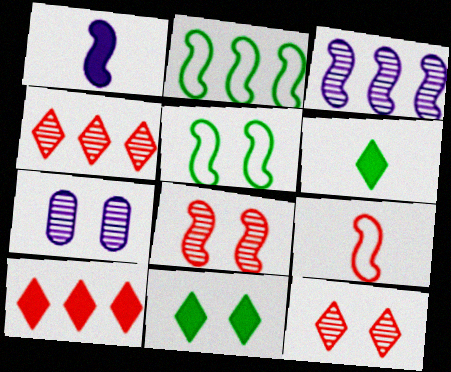[[1, 2, 8]]